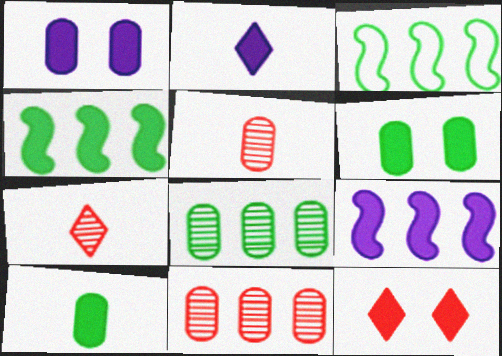[[1, 2, 9], 
[1, 3, 7], 
[9, 10, 12]]